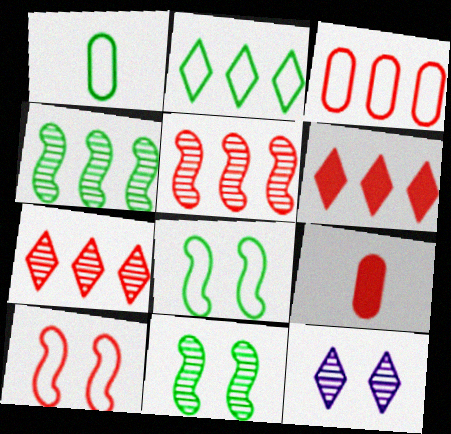[[1, 2, 8], 
[3, 5, 6], 
[7, 9, 10]]